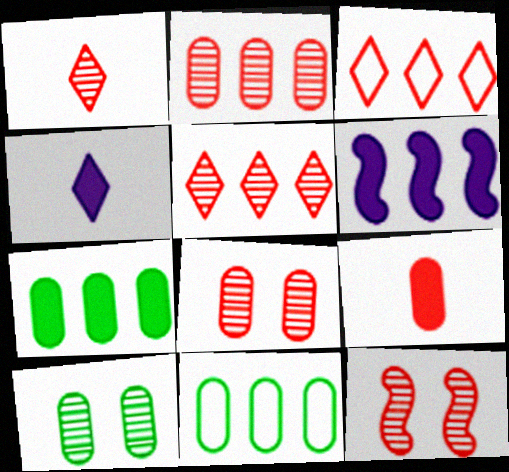[[1, 2, 12], 
[3, 9, 12], 
[4, 11, 12], 
[5, 6, 11]]